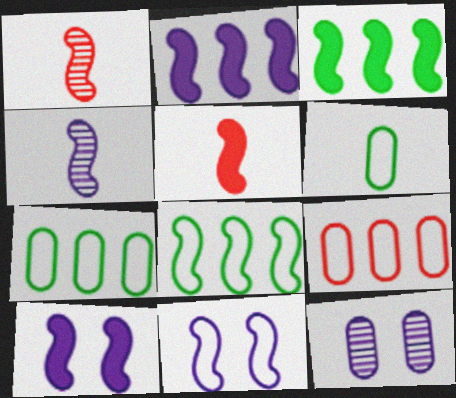[[1, 3, 11], 
[1, 8, 10], 
[2, 4, 11], 
[3, 5, 10]]